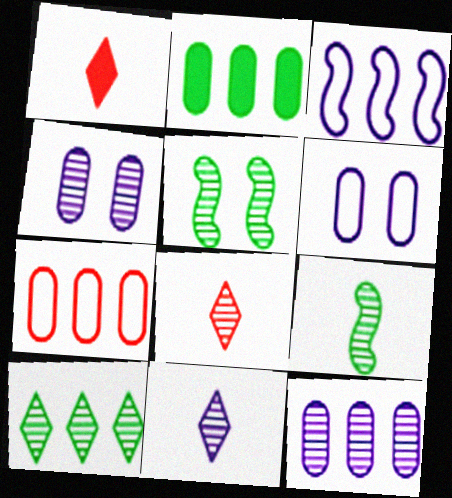[[2, 7, 12], 
[5, 8, 12]]